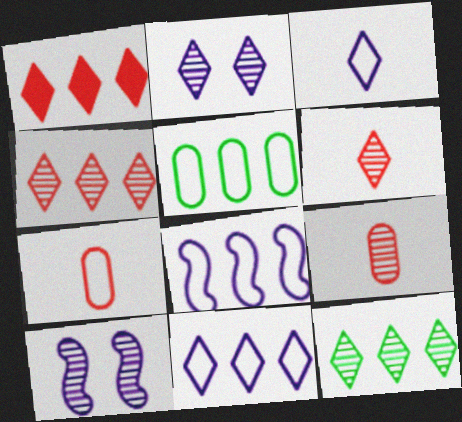[[1, 11, 12], 
[2, 6, 12], 
[9, 10, 12]]